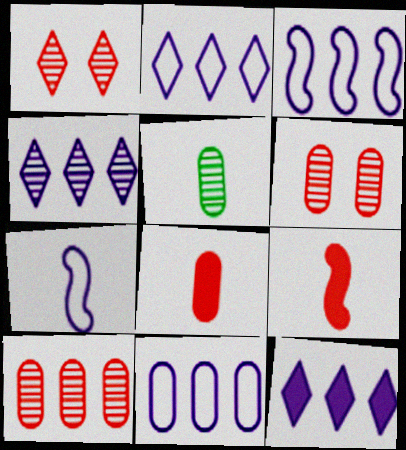[[2, 3, 11], 
[2, 4, 12]]